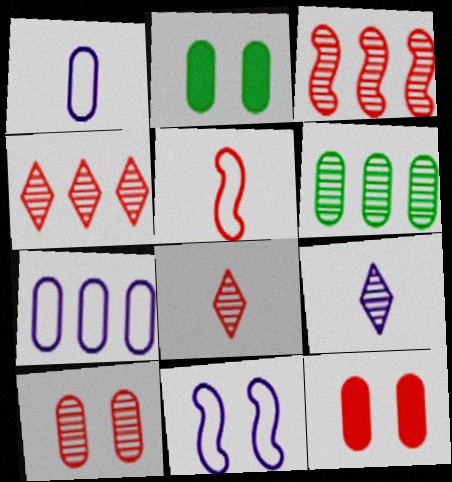[[1, 6, 12], 
[3, 8, 10], 
[4, 5, 12]]